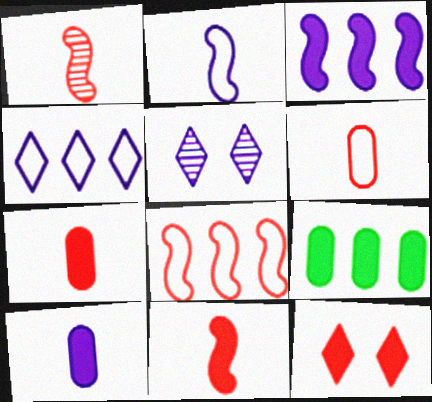[]